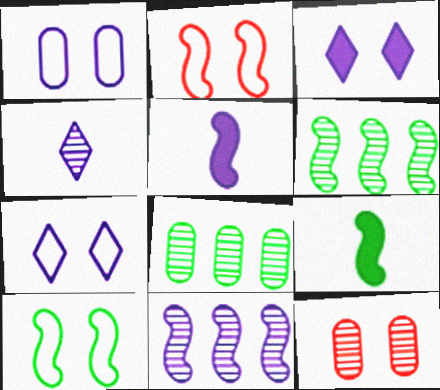[[2, 5, 6], 
[2, 9, 11], 
[3, 10, 12], 
[4, 6, 12], 
[6, 9, 10]]